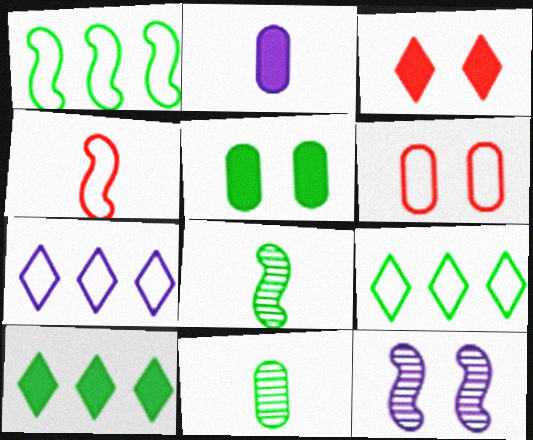[[2, 7, 12], 
[5, 8, 9]]